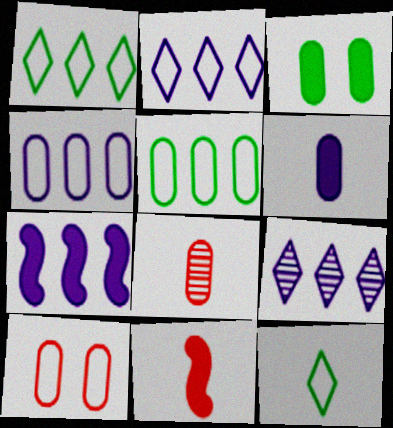[[3, 4, 8], 
[4, 7, 9]]